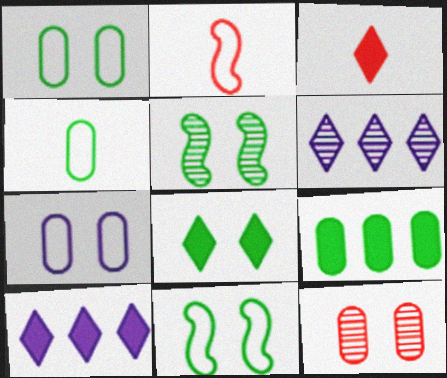[[1, 5, 8], 
[3, 8, 10]]